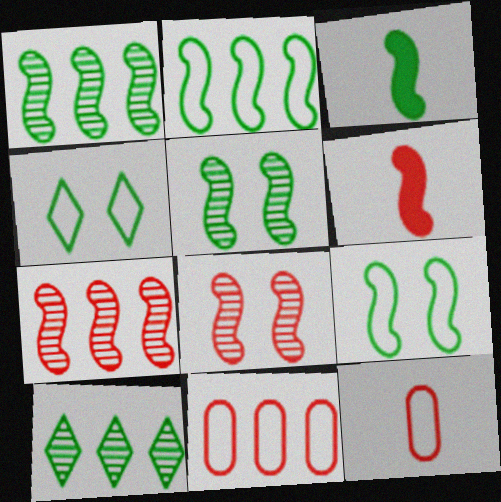[[1, 3, 9], 
[2, 3, 5]]